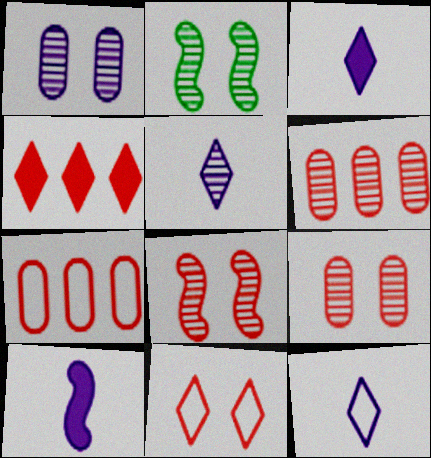[[2, 3, 7], 
[2, 5, 6], 
[3, 5, 12]]